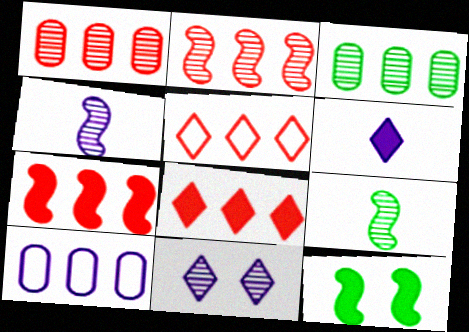[[1, 5, 7], 
[1, 9, 11]]